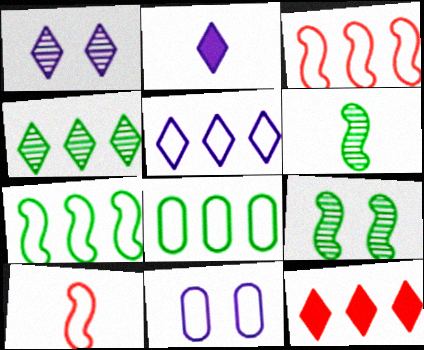[[1, 2, 5], 
[3, 5, 8], 
[4, 5, 12], 
[6, 11, 12]]